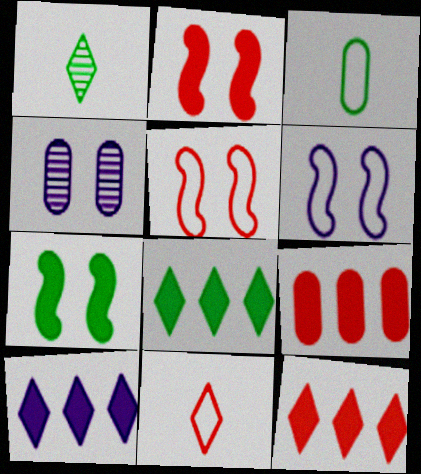[[1, 6, 9], 
[3, 4, 9], 
[8, 10, 12]]